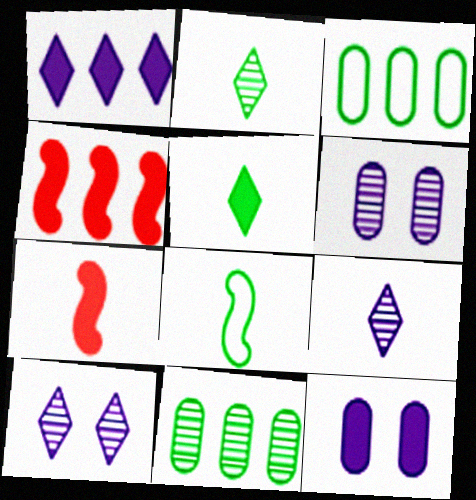[[3, 7, 10], 
[4, 5, 12]]